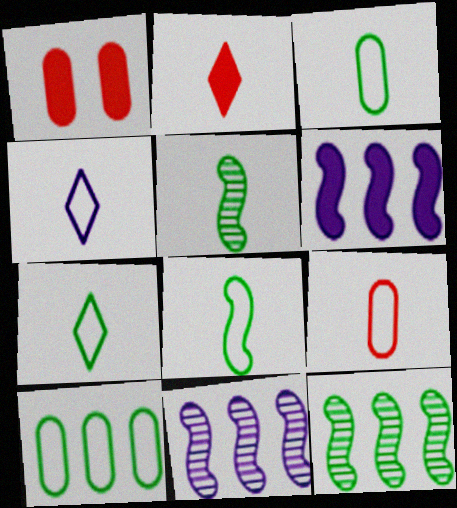[[1, 4, 12], 
[1, 7, 11], 
[3, 7, 8], 
[4, 8, 9]]